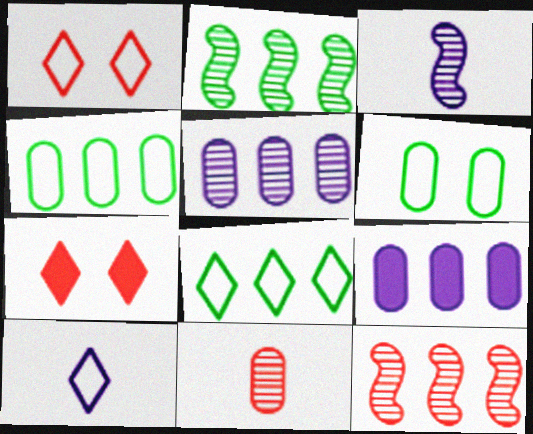[[1, 8, 10], 
[3, 4, 7], 
[6, 9, 11], 
[8, 9, 12]]